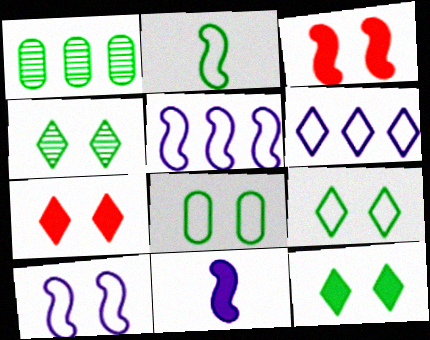[[1, 2, 12], 
[4, 9, 12]]